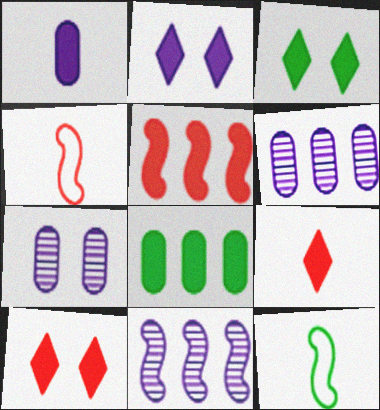[[1, 3, 5], 
[2, 3, 10], 
[3, 4, 6], 
[6, 10, 12]]